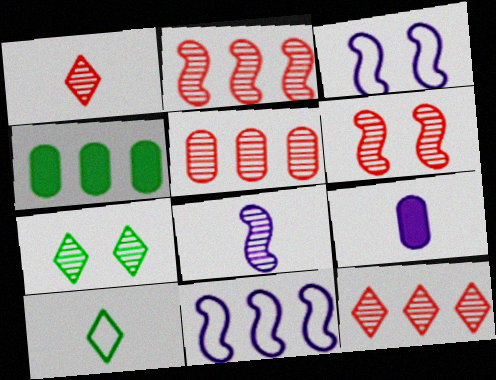[[1, 3, 4], 
[1, 5, 6], 
[2, 5, 12], 
[4, 11, 12], 
[5, 7, 8]]